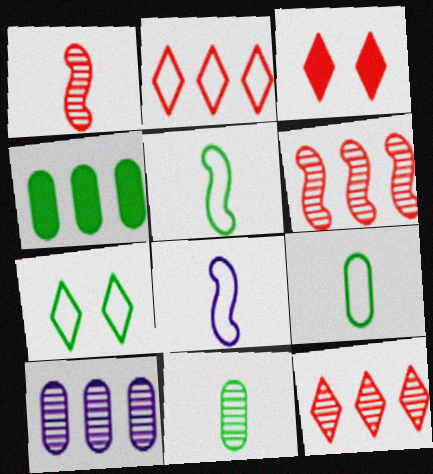[[3, 5, 10]]